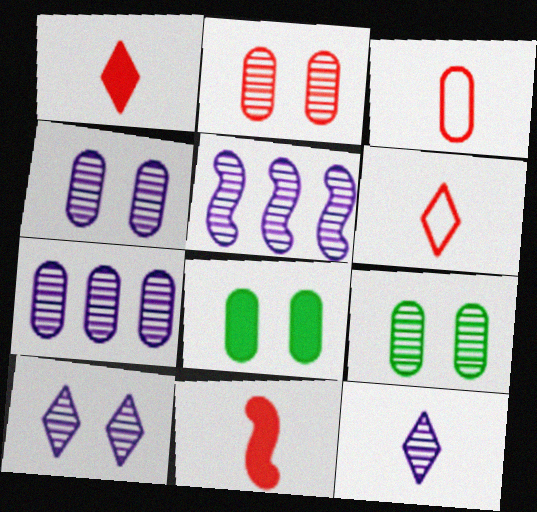[[2, 4, 9], 
[3, 7, 8], 
[4, 5, 12], 
[5, 6, 8]]